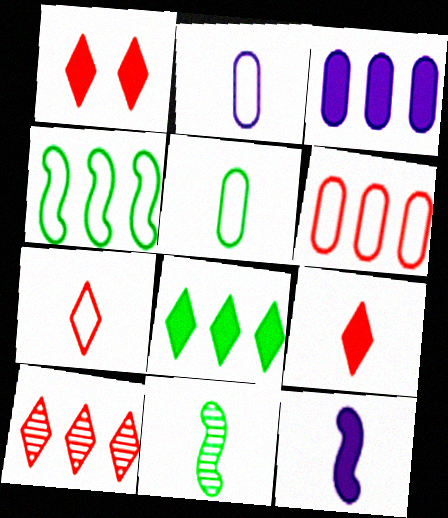[[1, 7, 10], 
[2, 9, 11], 
[3, 4, 10]]